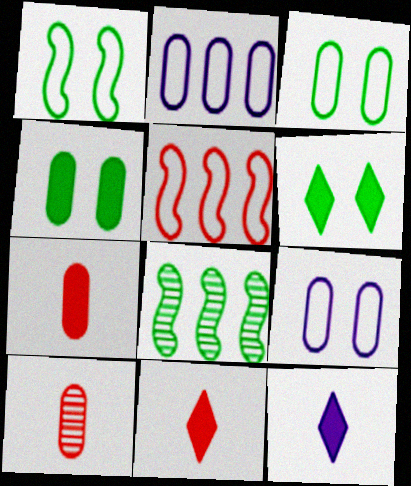[[2, 4, 10], 
[8, 9, 11]]